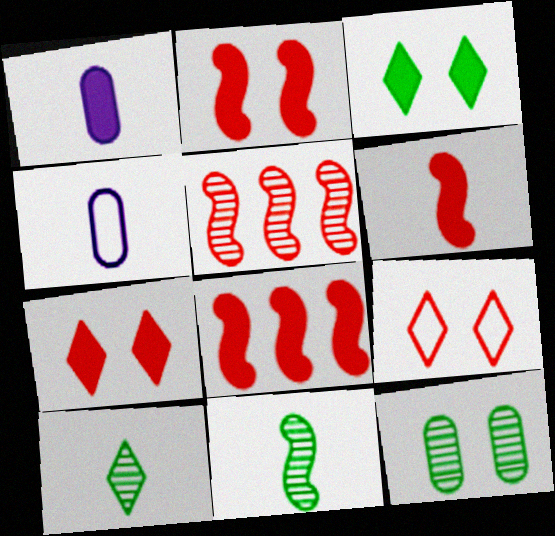[[1, 3, 8], 
[2, 6, 8], 
[3, 4, 5], 
[4, 6, 10]]